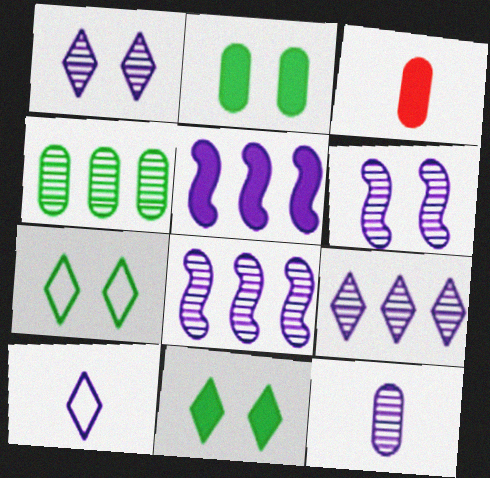[[1, 8, 12], 
[3, 5, 11], 
[3, 7, 8], 
[6, 9, 12]]